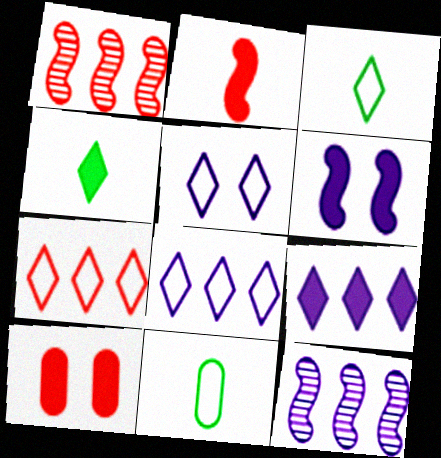[[3, 5, 7], 
[3, 10, 12]]